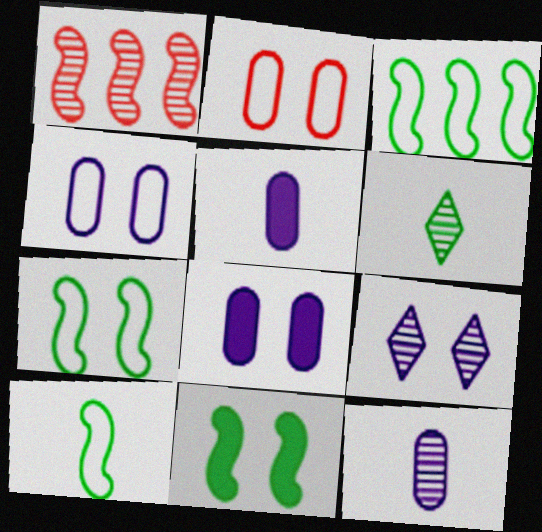[[2, 9, 11], 
[3, 7, 10]]